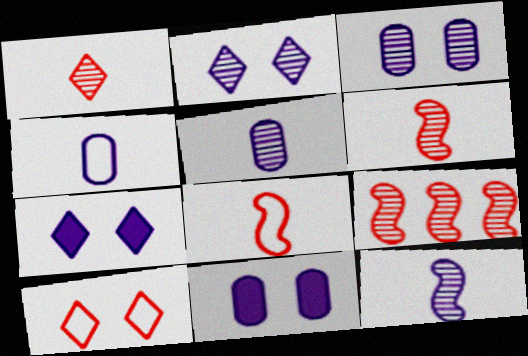[]